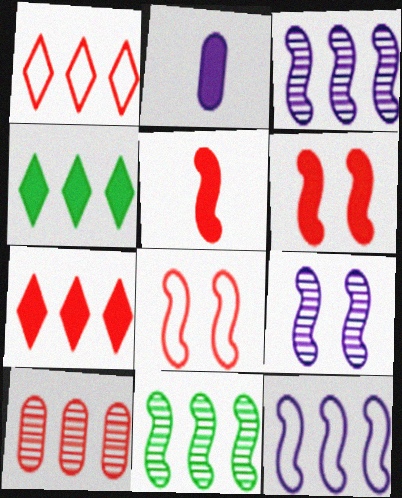[[2, 4, 6], 
[4, 10, 12]]